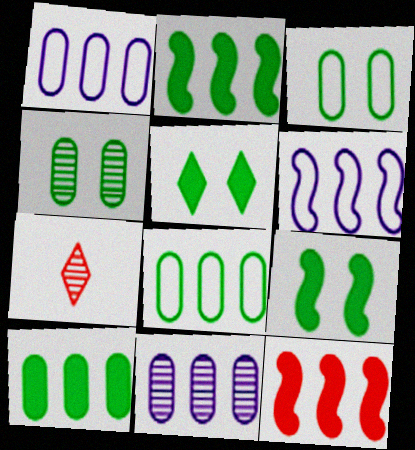[[1, 7, 9]]